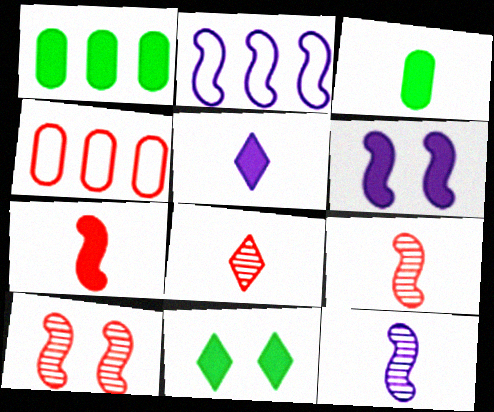[[2, 6, 12], 
[3, 5, 7], 
[4, 11, 12]]